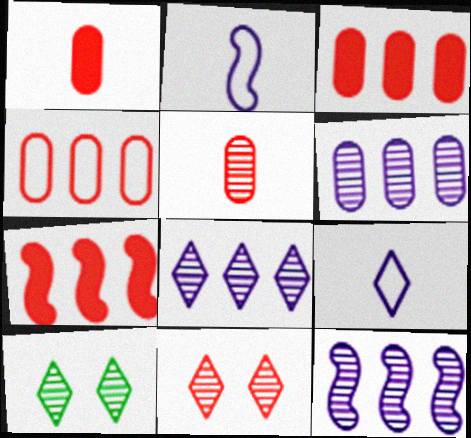[[2, 3, 10], 
[5, 10, 12], 
[6, 8, 12]]